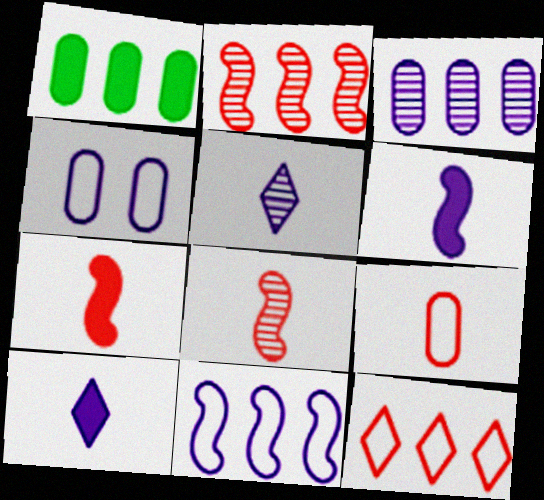[]